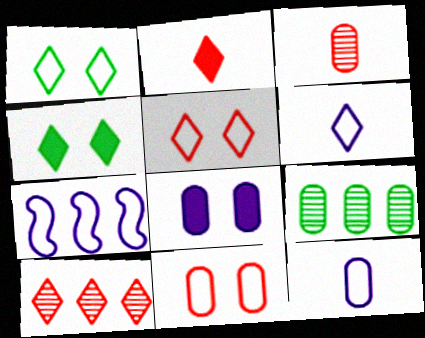[[2, 5, 10], 
[3, 4, 7], 
[4, 6, 10]]